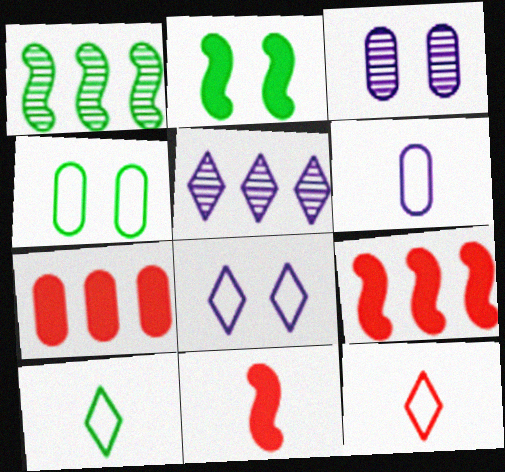[[3, 9, 10], 
[4, 5, 11]]